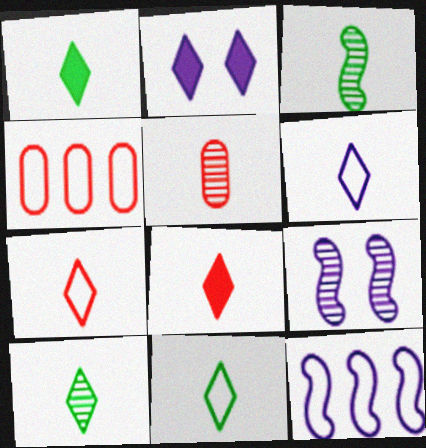[[1, 4, 9], 
[1, 10, 11], 
[2, 3, 4], 
[6, 7, 11], 
[6, 8, 10]]